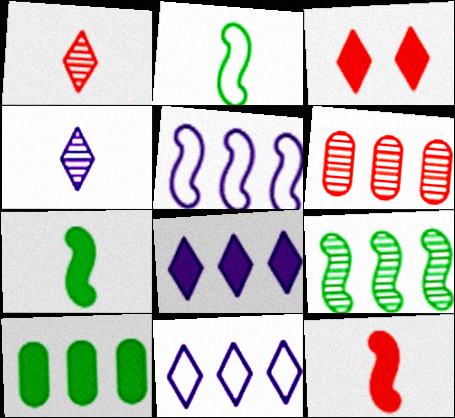[]